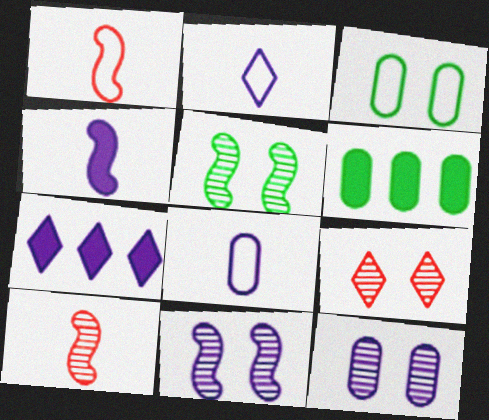[[3, 7, 10], 
[5, 9, 12], 
[7, 8, 11]]